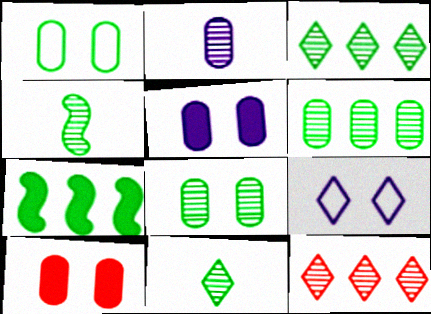[[1, 7, 11], 
[3, 4, 8]]